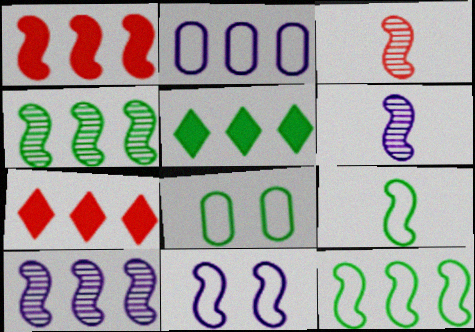[[1, 10, 12], 
[2, 4, 7], 
[6, 7, 8]]